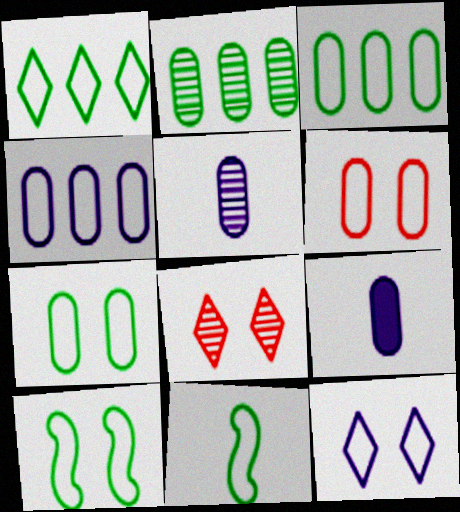[[1, 7, 11], 
[2, 6, 9], 
[6, 10, 12]]